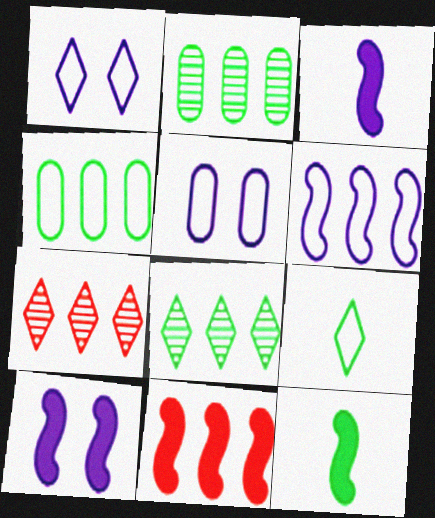[[5, 7, 12], 
[10, 11, 12]]